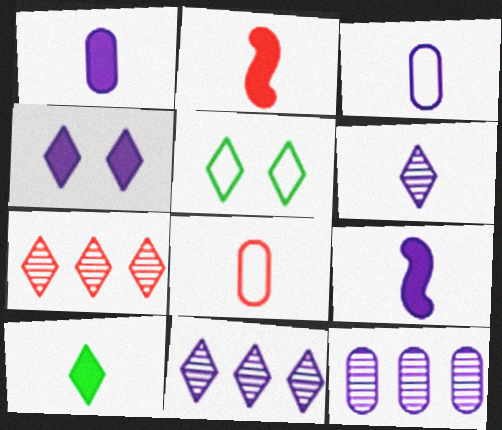[[1, 2, 10], 
[2, 5, 12], 
[3, 6, 9]]